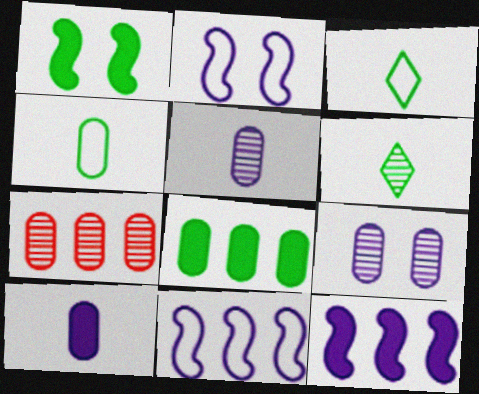[]